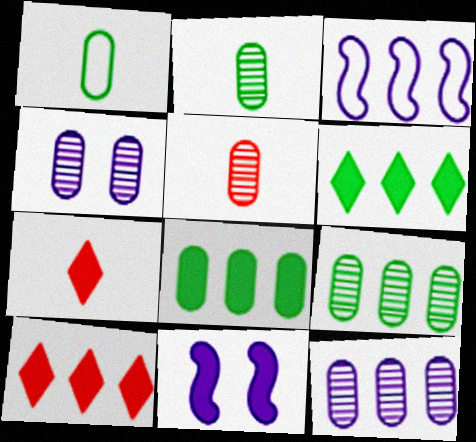[[3, 9, 10], 
[4, 5, 9], 
[7, 8, 11]]